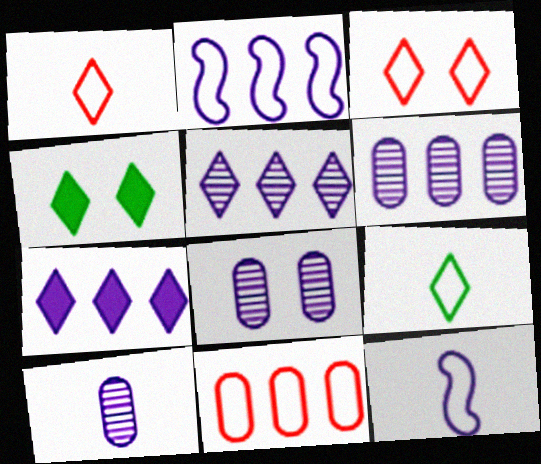[[1, 4, 5], 
[2, 6, 7], 
[6, 8, 10], 
[7, 8, 12]]